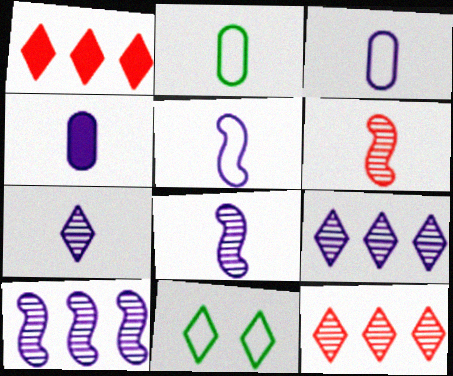[[1, 7, 11], 
[4, 5, 7]]